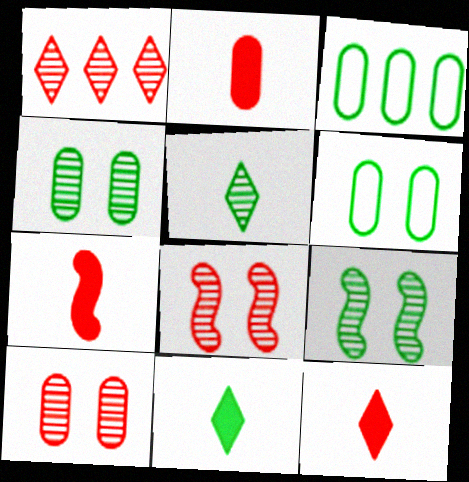[[2, 7, 12], 
[3, 9, 11]]